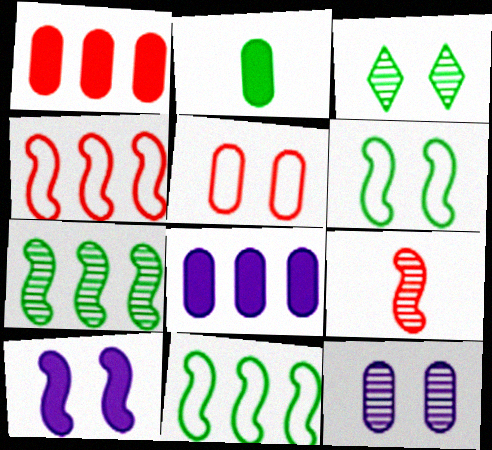[[2, 3, 11], 
[3, 5, 10], 
[9, 10, 11]]